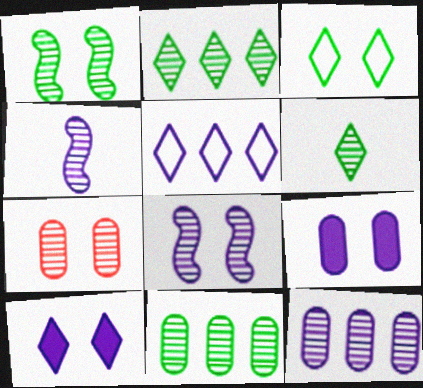[[1, 6, 11], 
[2, 4, 7], 
[4, 5, 9]]